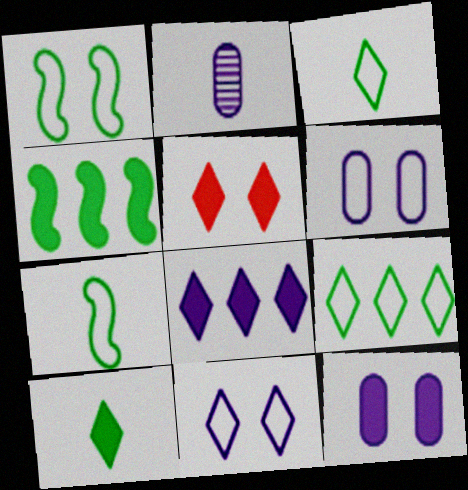[[5, 8, 10]]